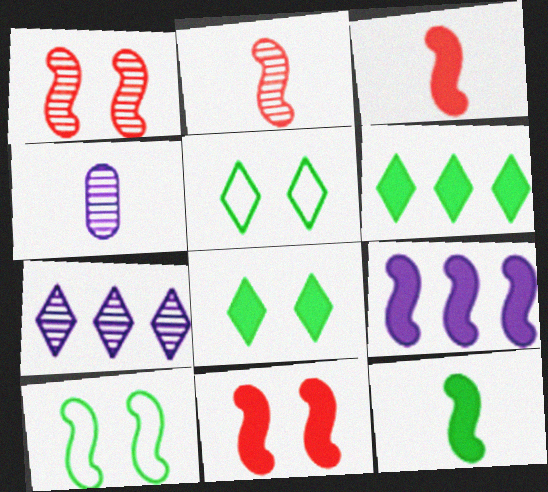[[2, 9, 10], 
[9, 11, 12]]